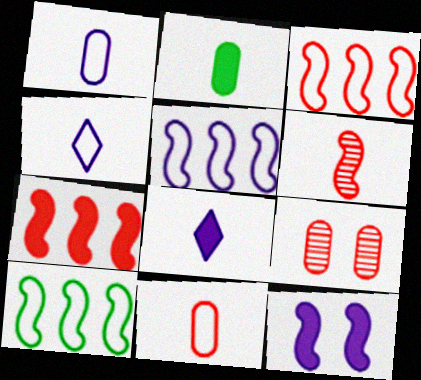[[2, 4, 6], 
[3, 5, 10], 
[6, 10, 12], 
[8, 9, 10]]